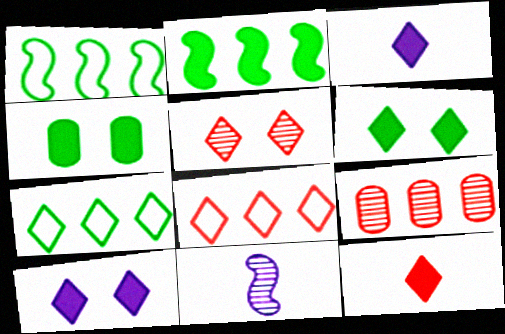[[3, 5, 7], 
[4, 8, 11], 
[5, 8, 12]]